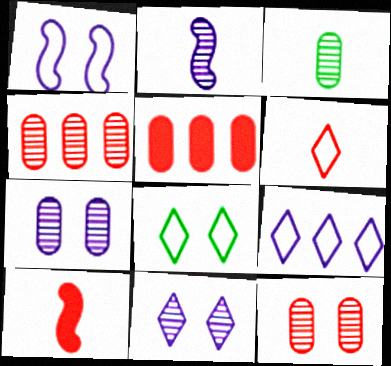[[2, 5, 8], 
[3, 4, 7], 
[6, 8, 9]]